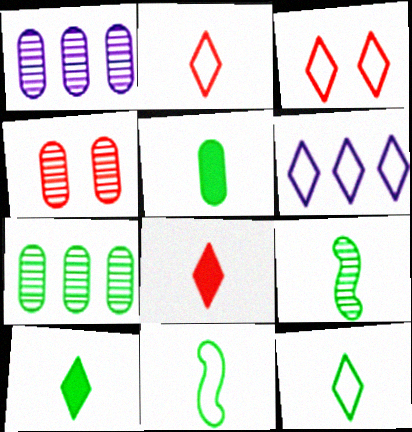[[3, 6, 12], 
[5, 9, 12]]